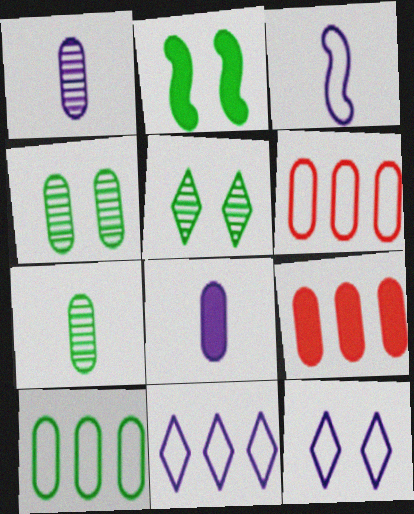[[3, 5, 9], 
[4, 6, 8]]